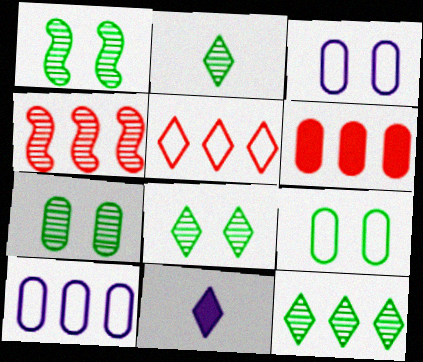[[1, 7, 8], 
[2, 8, 12], 
[4, 5, 6], 
[4, 9, 11], 
[5, 8, 11]]